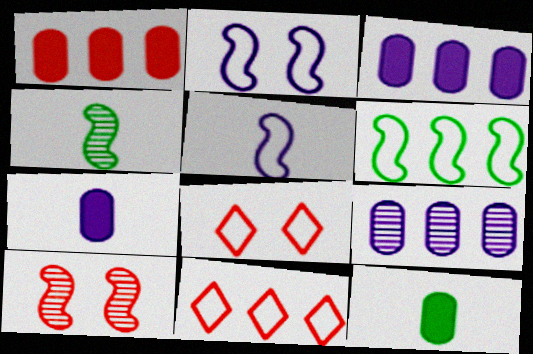[[3, 4, 8]]